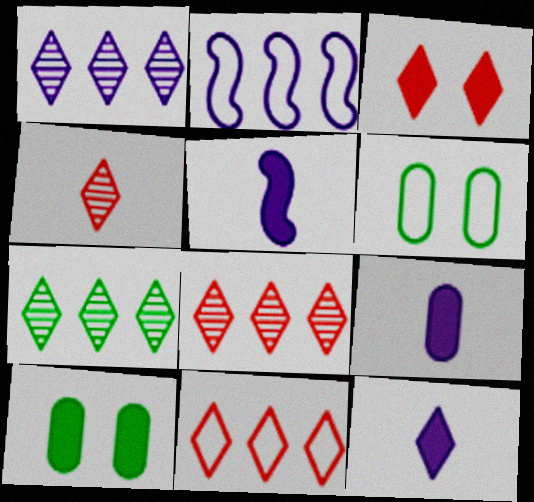[[1, 7, 8], 
[2, 4, 10], 
[3, 4, 11], 
[5, 6, 8], 
[5, 9, 12]]